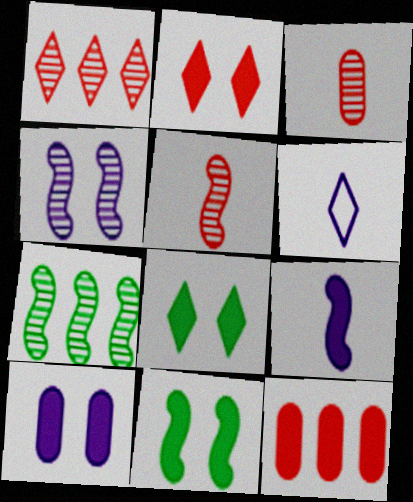[[1, 6, 8], 
[2, 10, 11], 
[4, 5, 7], 
[8, 9, 12]]